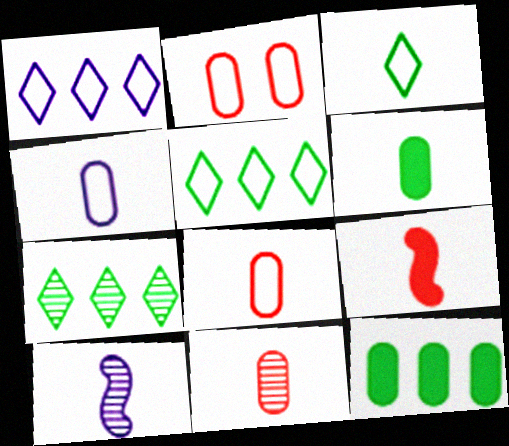[[4, 6, 11]]